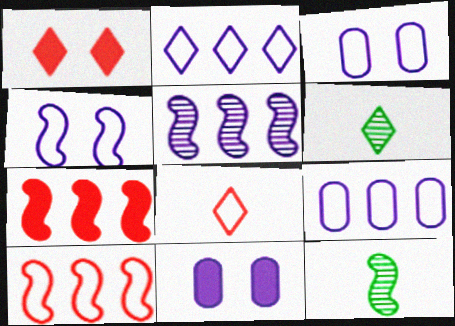[[1, 2, 6], 
[1, 9, 12], 
[3, 6, 7], 
[4, 7, 12], 
[6, 10, 11]]